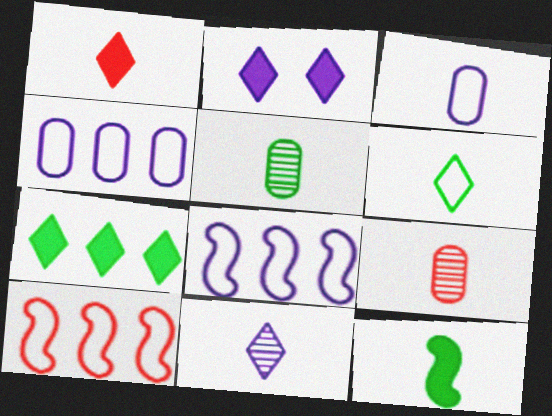[[1, 2, 7], 
[1, 6, 11], 
[2, 5, 10], 
[5, 6, 12]]